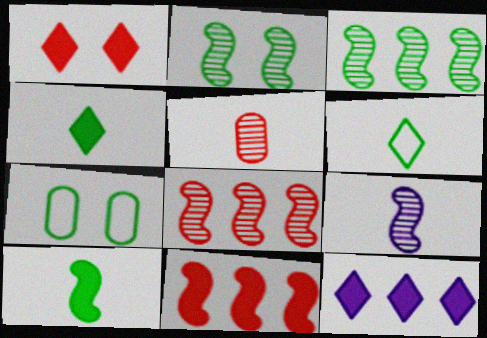[[1, 4, 12], 
[2, 8, 9], 
[3, 4, 7]]